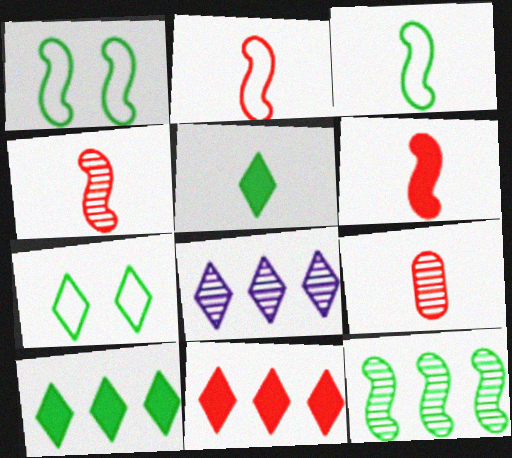[[2, 4, 6]]